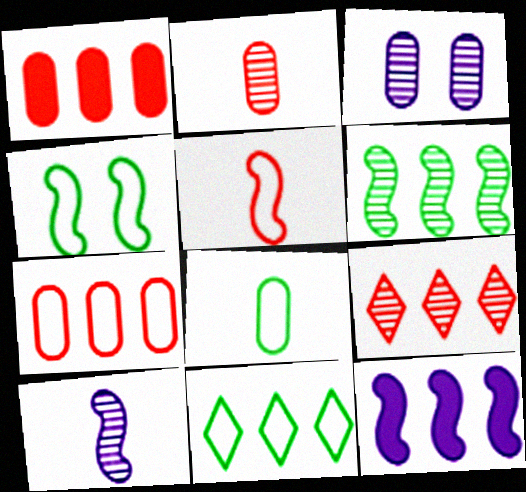[[1, 3, 8], 
[4, 8, 11]]